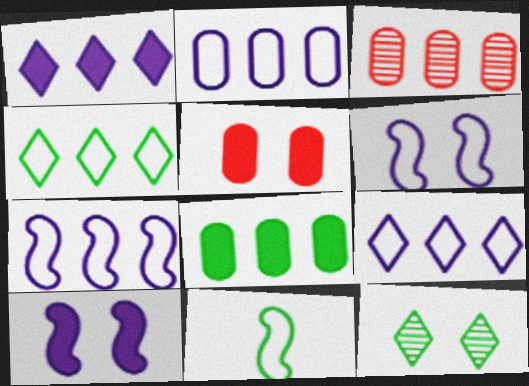[[2, 3, 8], 
[2, 7, 9], 
[5, 6, 12], 
[8, 11, 12]]